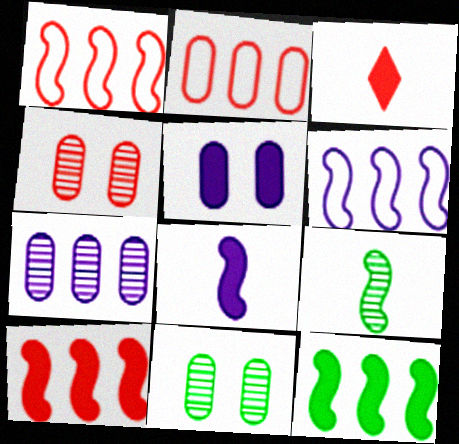[[1, 3, 4], 
[3, 5, 12], 
[3, 6, 11]]